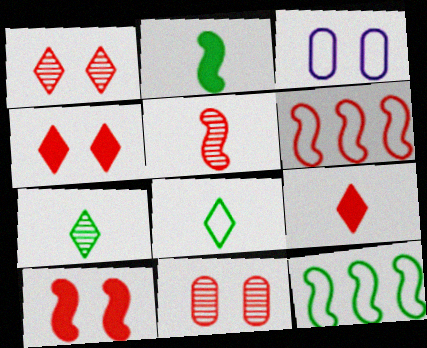[[3, 6, 8], 
[5, 6, 10], 
[6, 9, 11]]